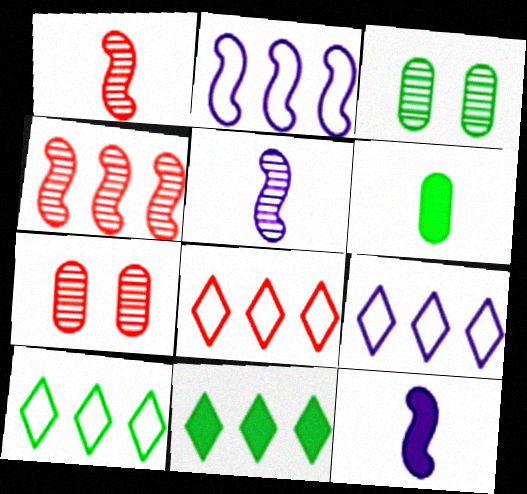[[3, 8, 12], 
[7, 10, 12], 
[8, 9, 10]]